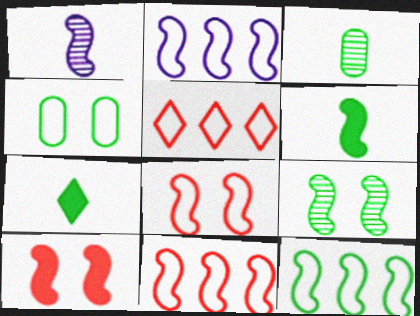[[1, 10, 12], 
[2, 11, 12], 
[6, 9, 12]]